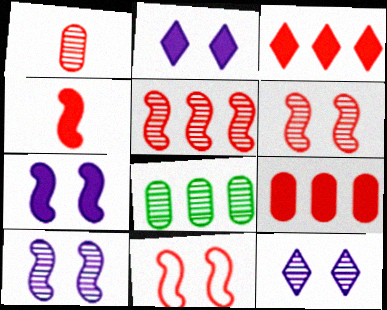[[1, 3, 11], 
[4, 5, 11]]